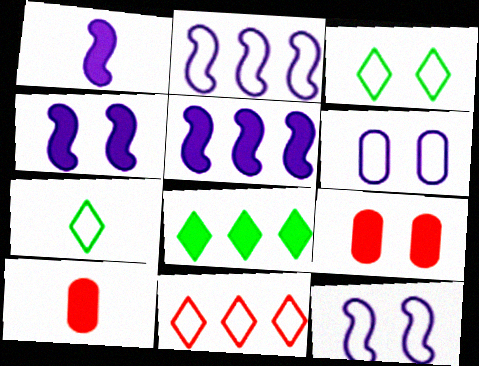[[1, 4, 5], 
[1, 8, 9], 
[4, 8, 10]]